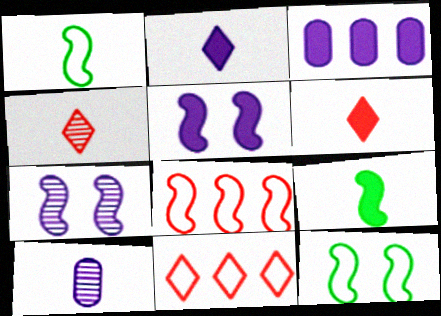[[1, 6, 10], 
[2, 3, 5], 
[3, 4, 12], 
[7, 8, 9]]